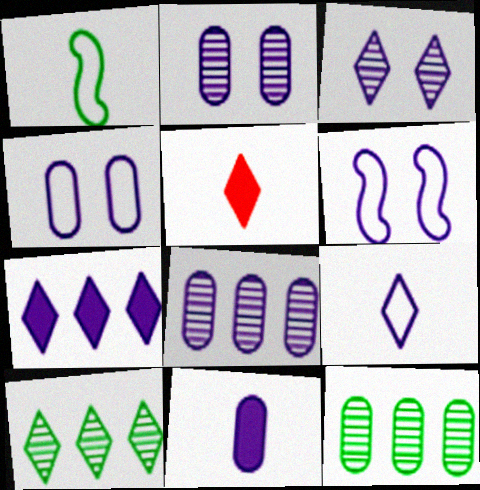[[3, 7, 9], 
[4, 8, 11], 
[5, 6, 12]]